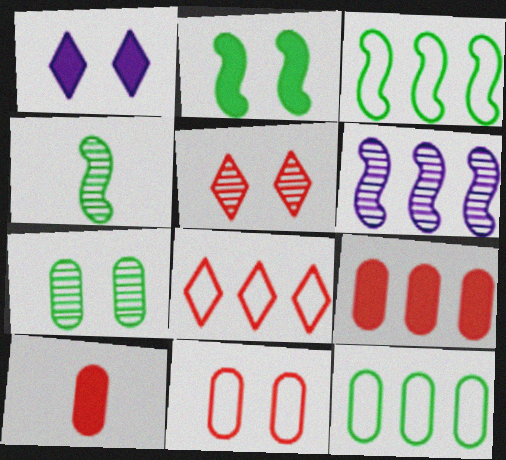[[2, 3, 4]]